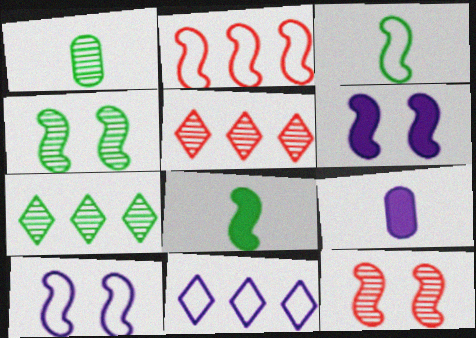[[1, 4, 7], 
[2, 3, 10]]